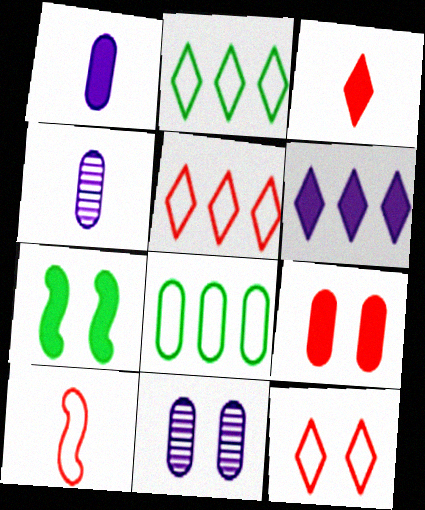[[4, 5, 7], 
[4, 8, 9], 
[7, 11, 12]]